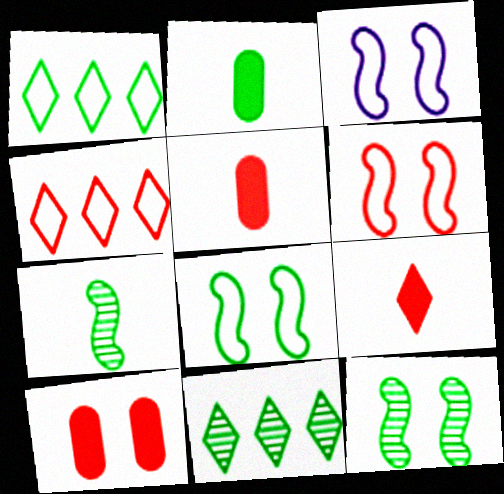[[1, 2, 12], 
[2, 8, 11], 
[3, 5, 11], 
[3, 6, 8]]